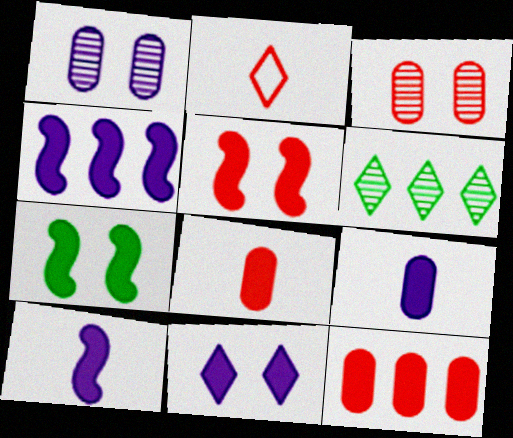[[2, 6, 11], 
[4, 9, 11]]